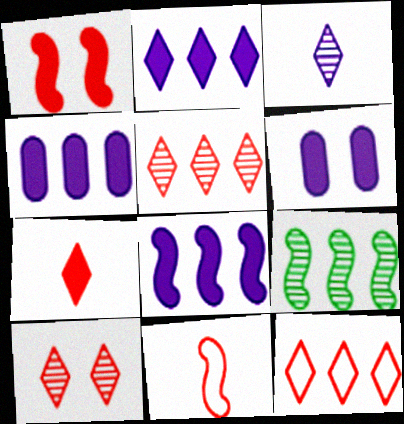[[2, 4, 8], 
[4, 9, 12], 
[7, 10, 12]]